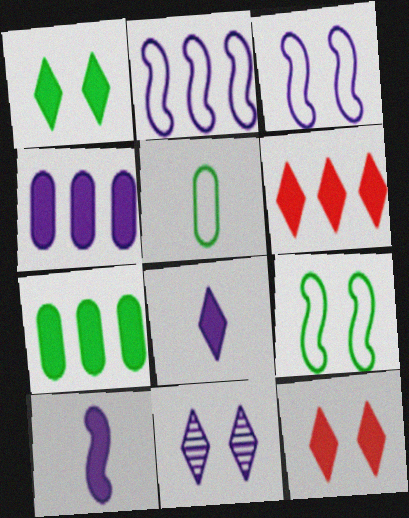[[1, 6, 8], 
[7, 10, 12]]